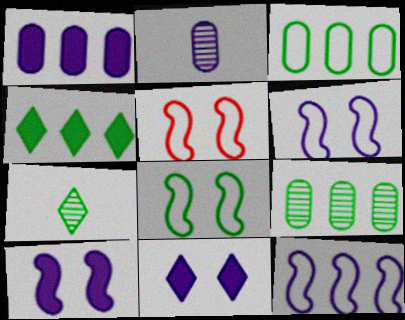[[1, 5, 7], 
[2, 4, 5], 
[2, 11, 12], 
[5, 6, 8]]